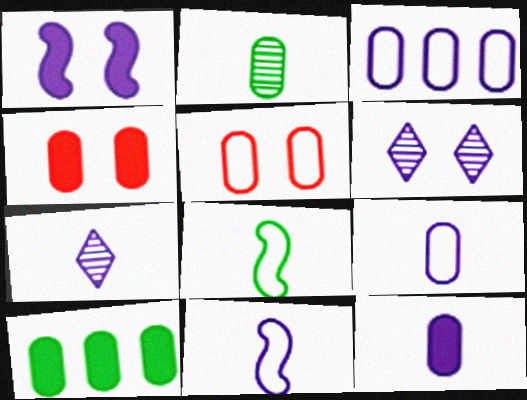[[1, 3, 7], 
[2, 3, 4], 
[4, 10, 12], 
[7, 11, 12]]